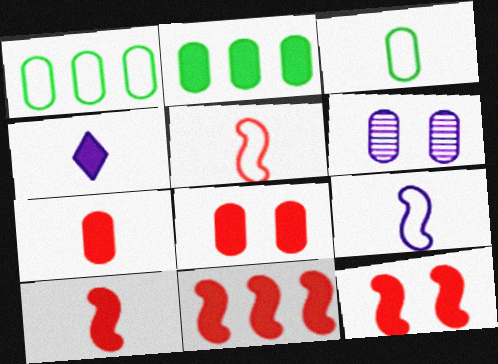[[1, 6, 7], 
[2, 4, 12], 
[10, 11, 12]]